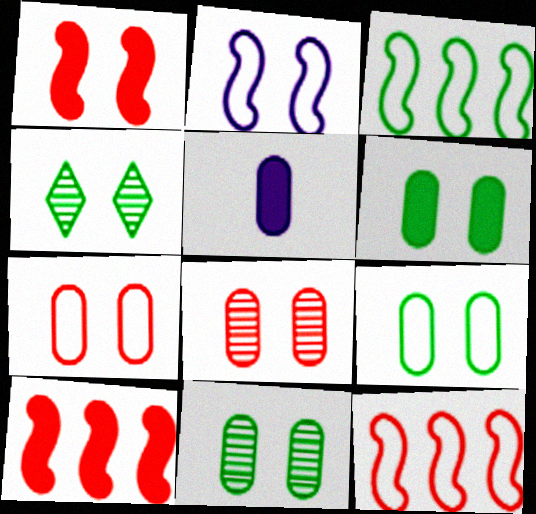[[4, 5, 12], 
[6, 9, 11]]